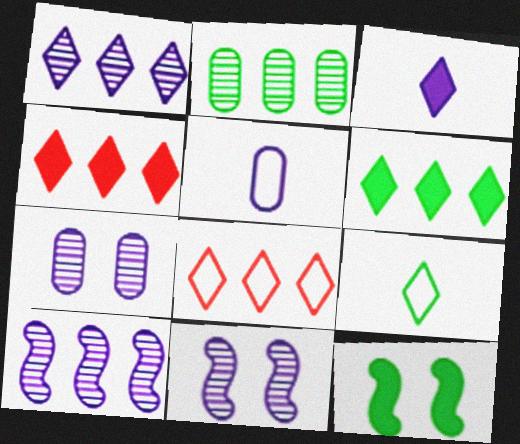[[1, 6, 8], 
[2, 9, 12]]